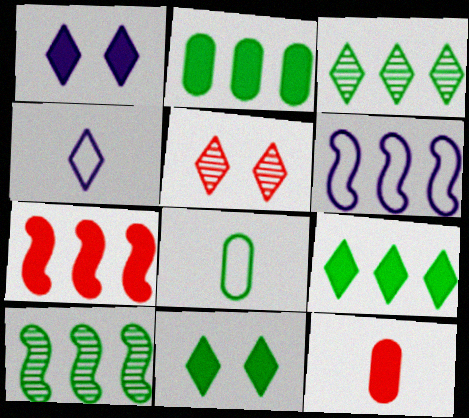[[4, 5, 9], 
[6, 7, 10], 
[8, 10, 11]]